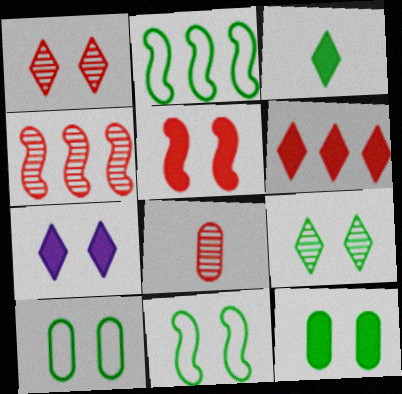[[1, 4, 8], 
[2, 7, 8], 
[3, 6, 7], 
[5, 7, 12], 
[9, 11, 12]]